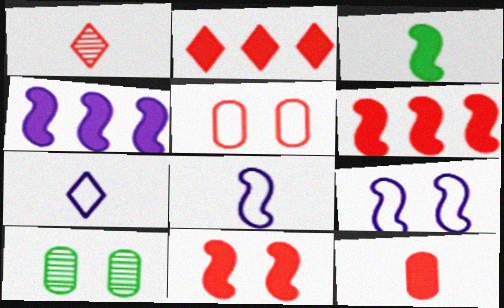[[1, 5, 6], 
[2, 8, 10], 
[2, 11, 12], 
[3, 4, 11], 
[6, 7, 10]]